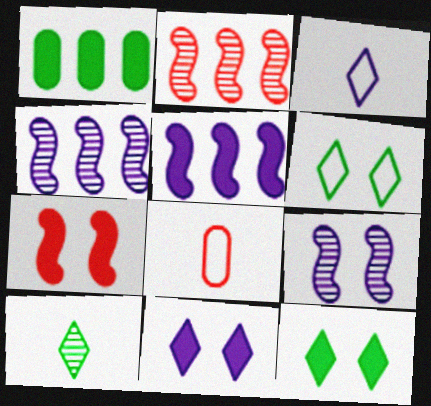[[4, 8, 12]]